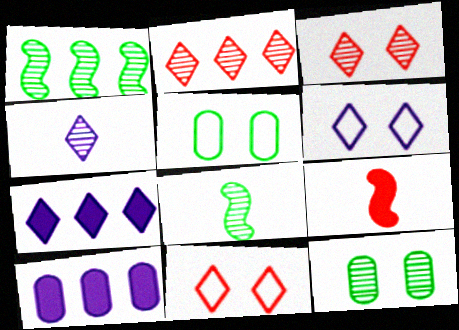[[4, 6, 7], 
[8, 10, 11]]